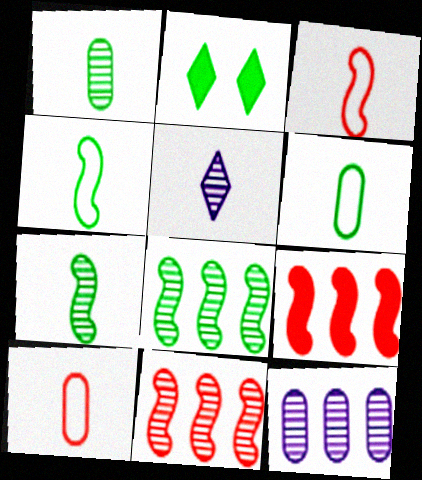[[2, 3, 12], 
[2, 6, 8]]